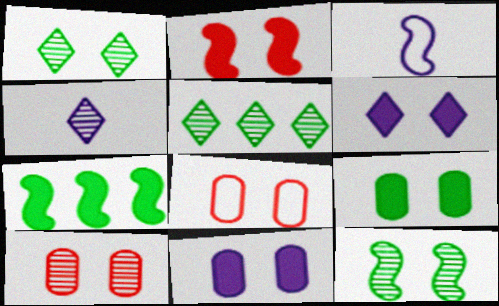[[2, 6, 9], 
[4, 7, 8], 
[6, 8, 12]]